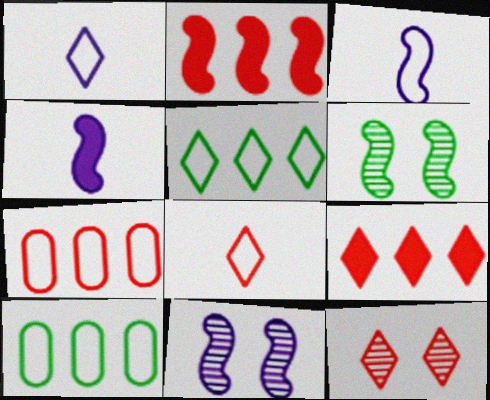[[2, 3, 6], 
[4, 10, 12], 
[8, 9, 12]]